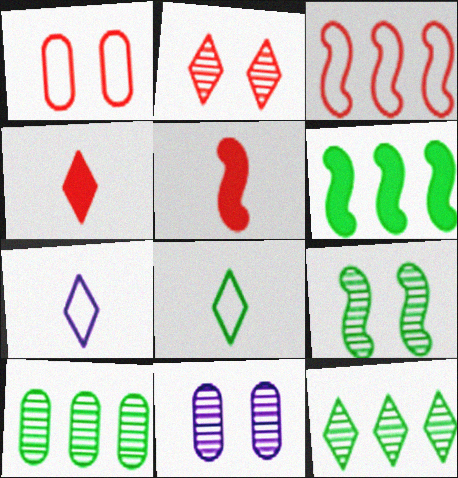[[2, 9, 11]]